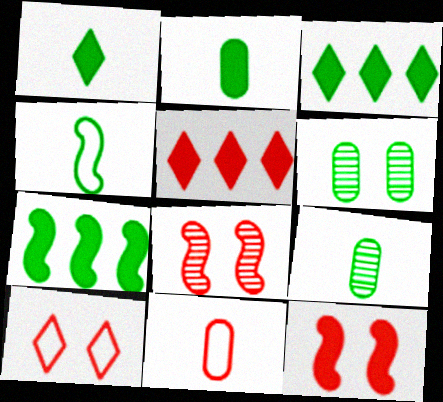[[1, 4, 9], 
[3, 4, 6], 
[5, 8, 11]]